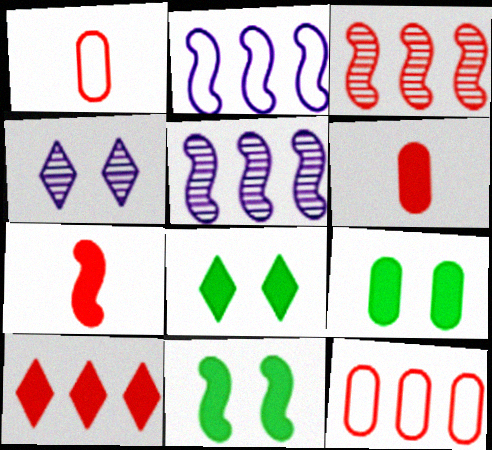[[1, 5, 8], 
[3, 10, 12], 
[8, 9, 11]]